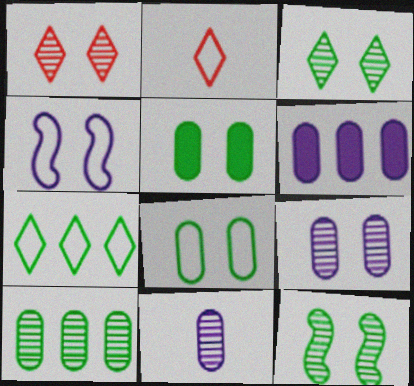[[1, 4, 5], 
[1, 9, 12], 
[2, 6, 12]]